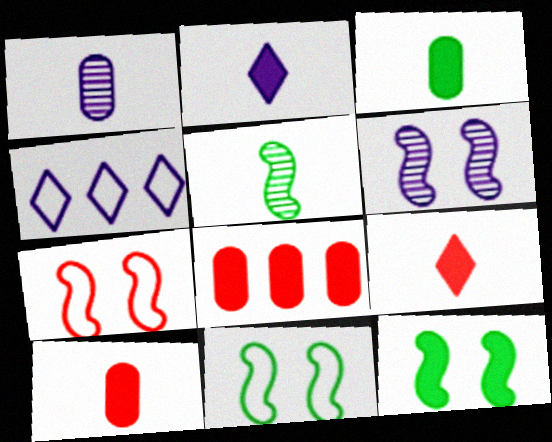[[2, 8, 12], 
[6, 7, 12]]